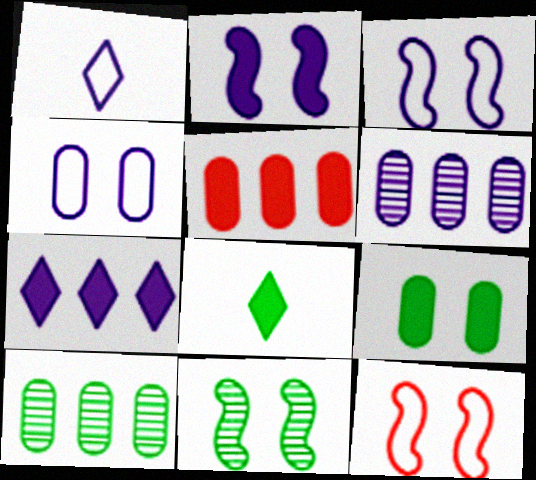[[1, 2, 6], 
[1, 5, 11], 
[2, 5, 8], 
[2, 11, 12], 
[6, 8, 12]]